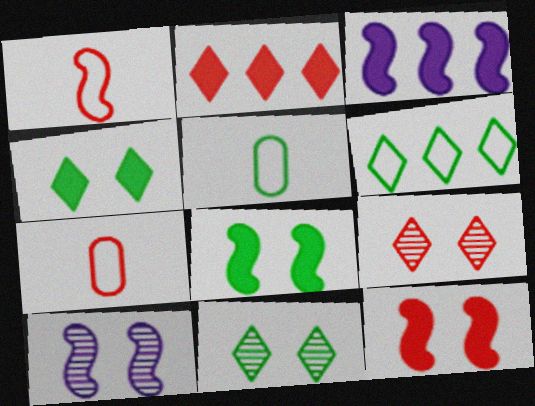[[2, 5, 10], 
[3, 5, 9], 
[3, 7, 11]]